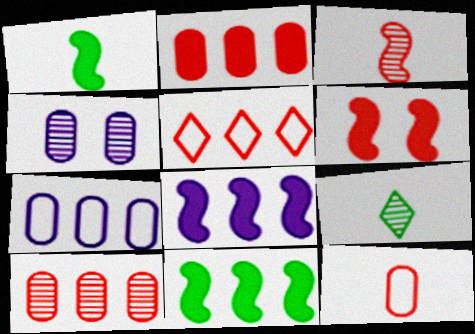[[1, 4, 5], 
[1, 6, 8], 
[6, 7, 9]]